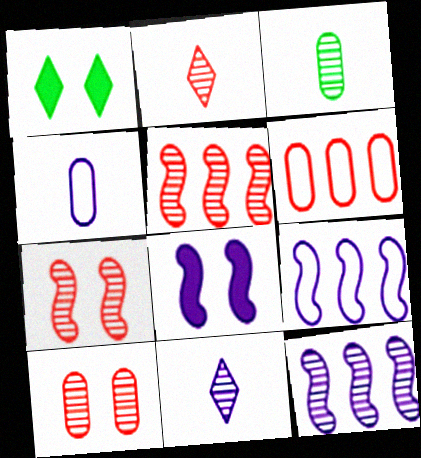[[1, 4, 5], 
[2, 5, 10]]